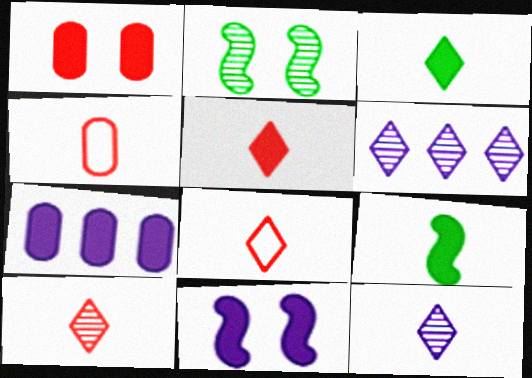[[2, 7, 8], 
[3, 8, 12], 
[4, 9, 12], 
[5, 8, 10]]